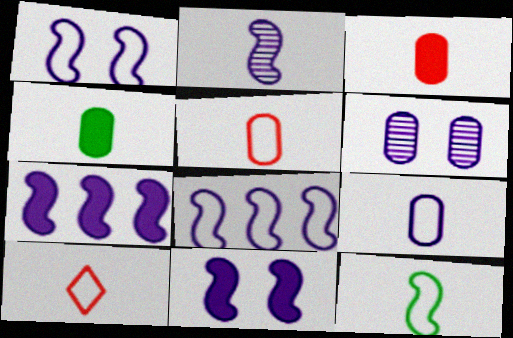[[1, 2, 7], 
[2, 4, 10], 
[2, 8, 11], 
[9, 10, 12]]